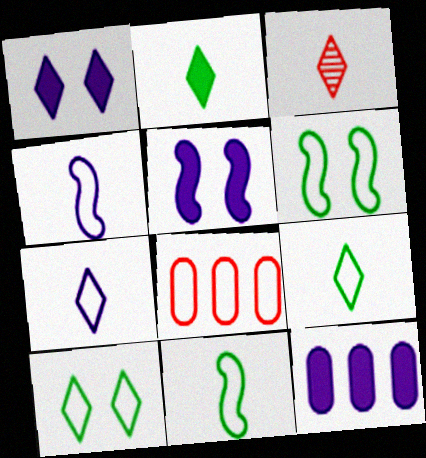[[2, 3, 7], 
[3, 6, 12], 
[4, 8, 10], 
[6, 7, 8]]